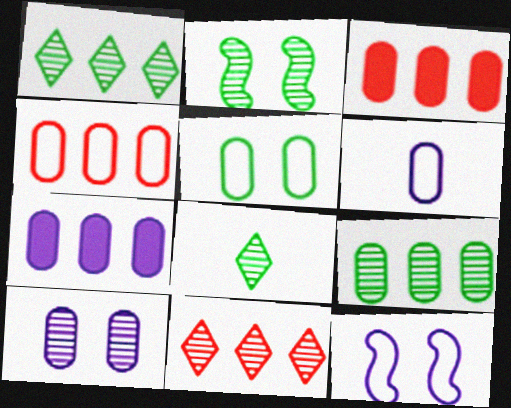[[2, 8, 9], 
[3, 8, 12], 
[4, 5, 6], 
[4, 7, 9], 
[6, 7, 10]]